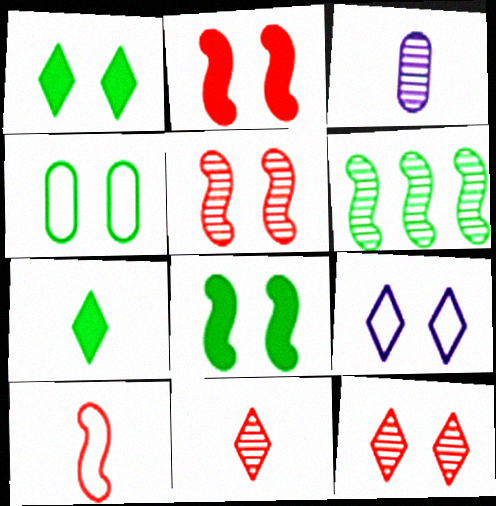[[1, 9, 12], 
[3, 6, 12], 
[3, 7, 10], 
[4, 6, 7]]